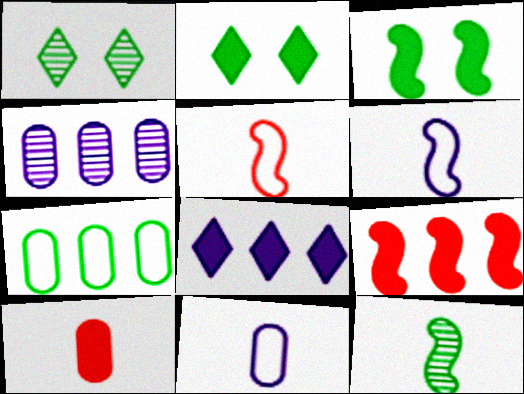[[1, 9, 11], 
[2, 4, 5], 
[2, 7, 12], 
[3, 8, 10]]